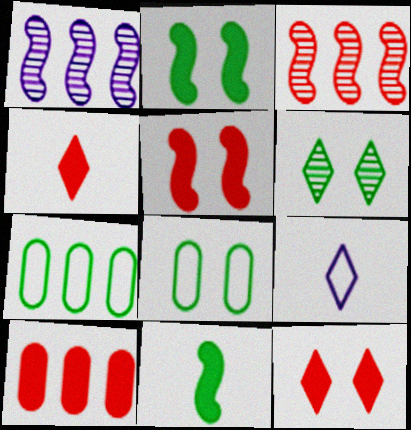[[1, 4, 8], 
[2, 6, 8], 
[4, 5, 10], 
[6, 7, 11]]